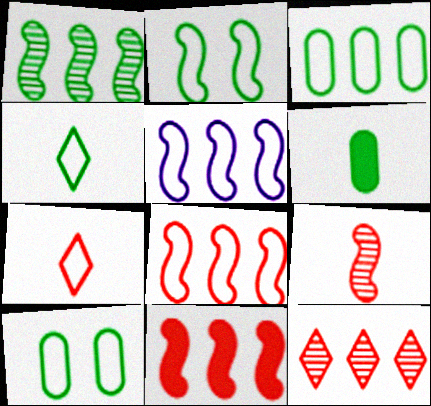[[1, 5, 11], 
[2, 3, 4], 
[5, 7, 10]]